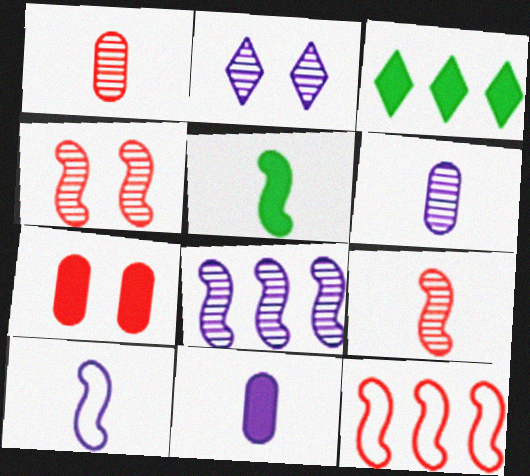[[2, 6, 8], 
[5, 9, 10]]